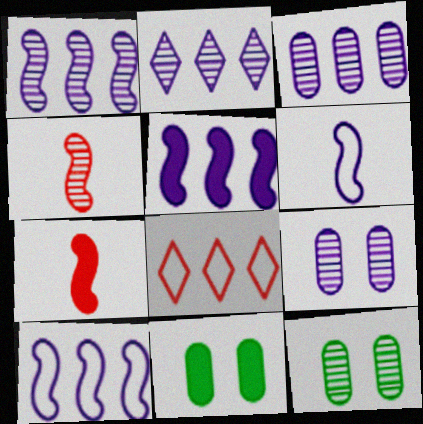[[1, 2, 3], 
[1, 5, 10], 
[2, 4, 12]]